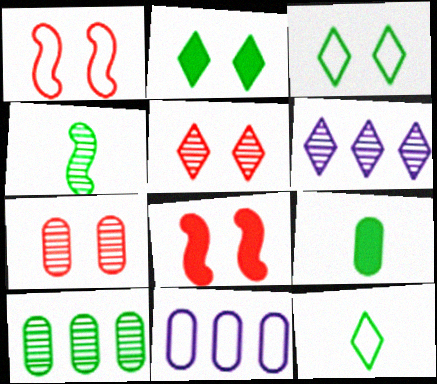[[1, 6, 9], 
[1, 11, 12], 
[4, 6, 7], 
[4, 9, 12], 
[7, 9, 11]]